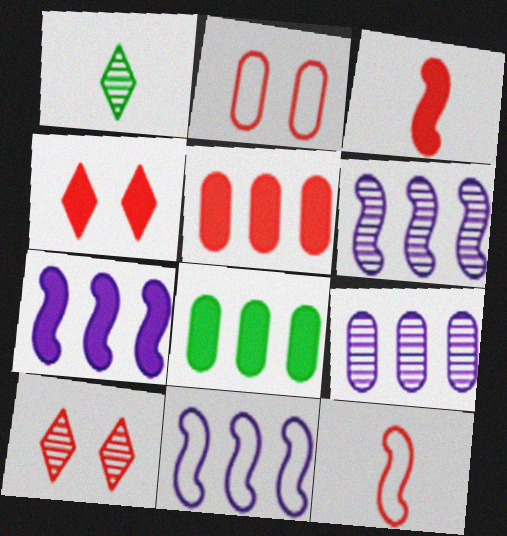[[1, 2, 7], 
[3, 4, 5], 
[5, 10, 12], 
[6, 7, 11]]